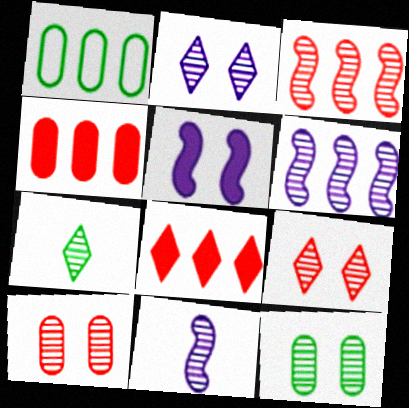[[1, 6, 8], 
[6, 7, 10]]